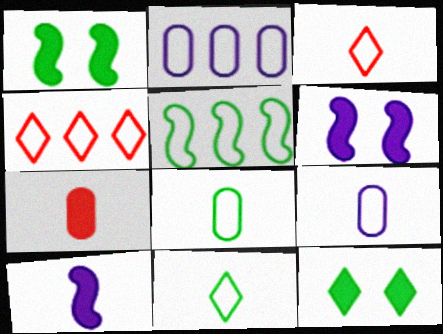[[2, 4, 5]]